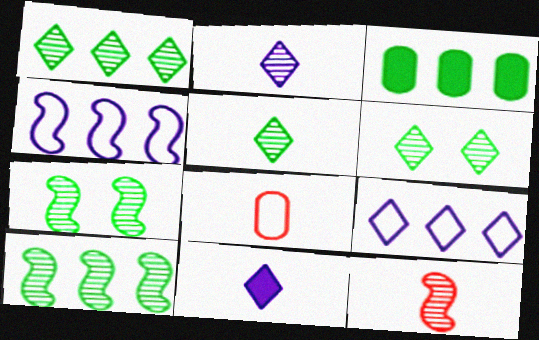[[1, 5, 6]]